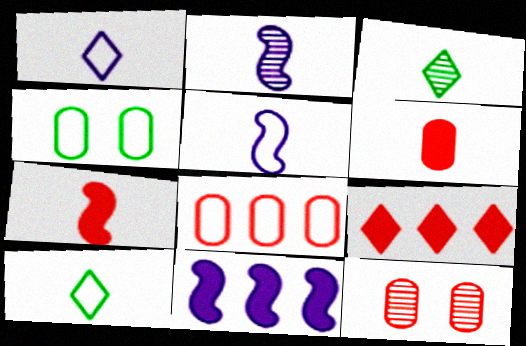[[2, 4, 9], 
[2, 6, 10], 
[3, 5, 6], 
[6, 8, 12], 
[10, 11, 12]]